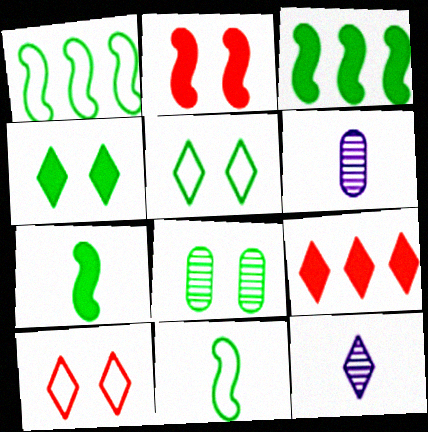[[3, 6, 10], 
[5, 9, 12]]